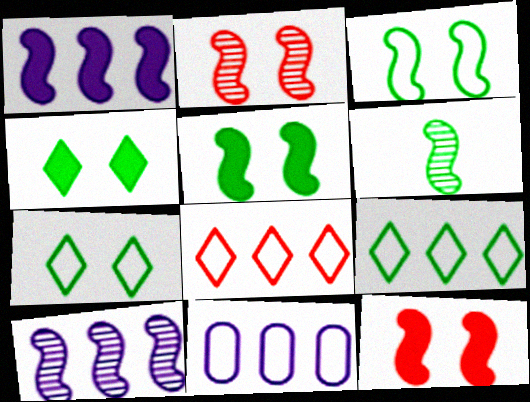[[2, 6, 10]]